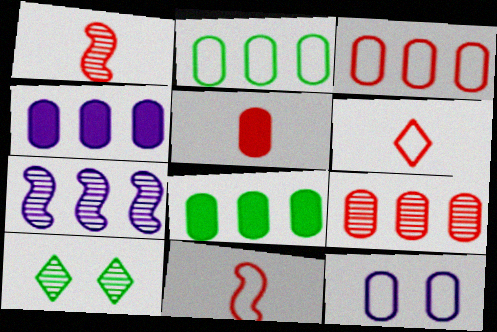[[1, 5, 6], 
[2, 4, 9], 
[4, 10, 11]]